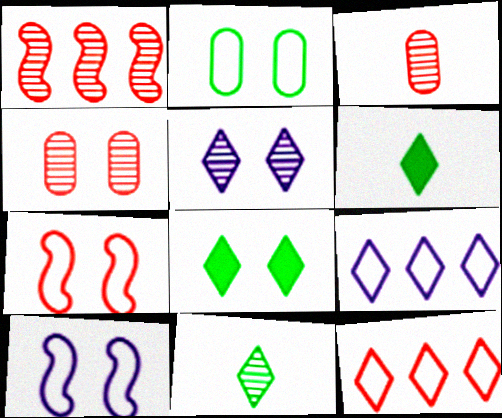[[4, 8, 10], 
[5, 6, 12]]